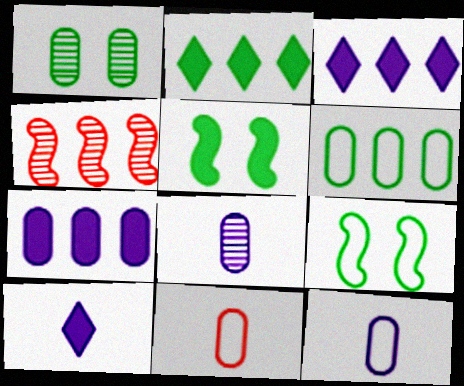[[1, 7, 11], 
[3, 4, 6]]